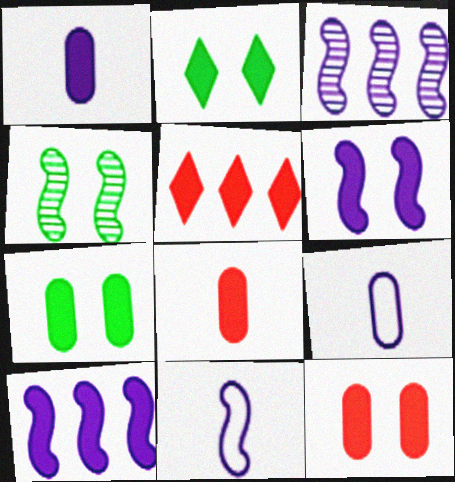[[2, 6, 12], 
[2, 8, 10], 
[3, 6, 11], 
[4, 5, 9]]